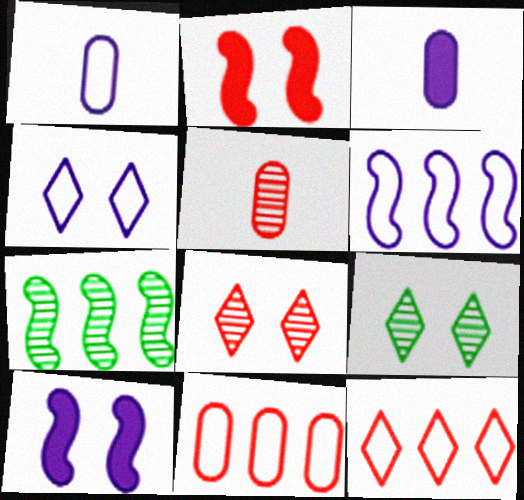[[1, 4, 6], 
[2, 5, 12]]